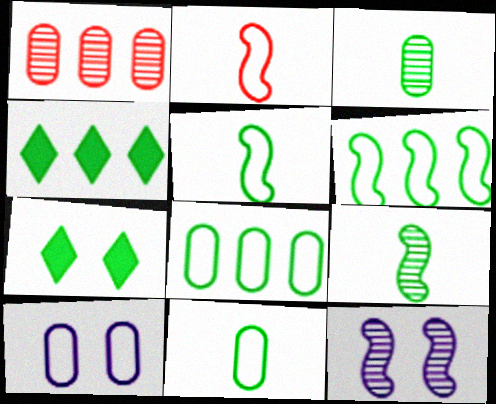[[3, 6, 7], 
[7, 8, 9]]